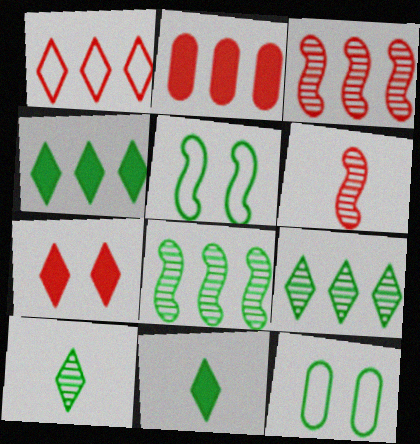[[1, 2, 3], 
[8, 11, 12]]